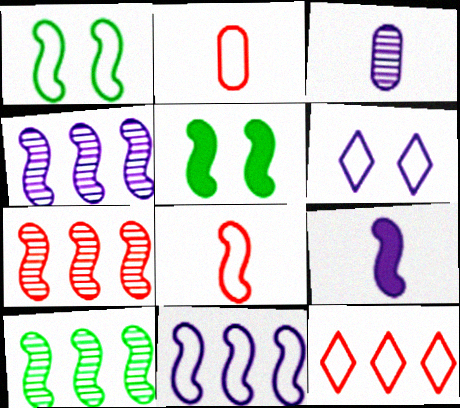[[1, 7, 9], 
[1, 8, 11], 
[3, 5, 12], 
[4, 5, 8], 
[4, 7, 10]]